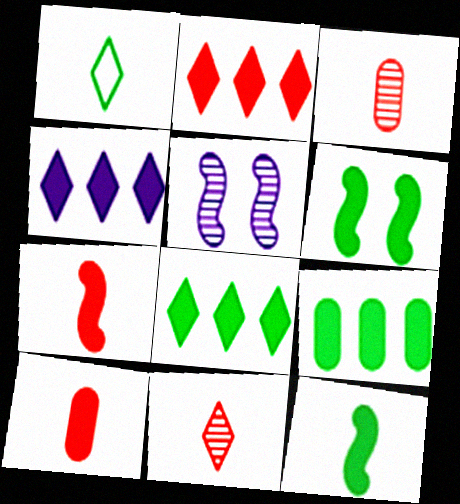[[2, 4, 8], 
[4, 6, 10]]